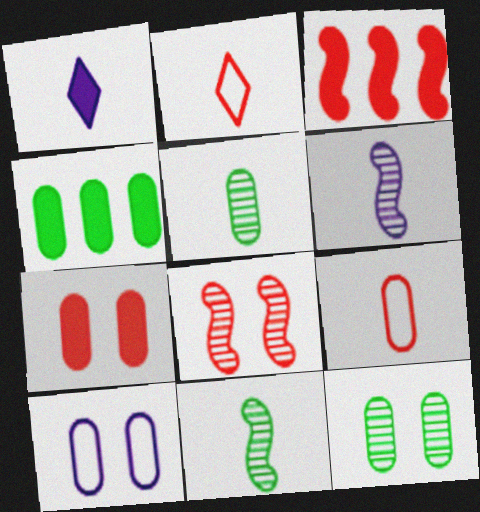[[1, 9, 11], 
[7, 10, 12]]